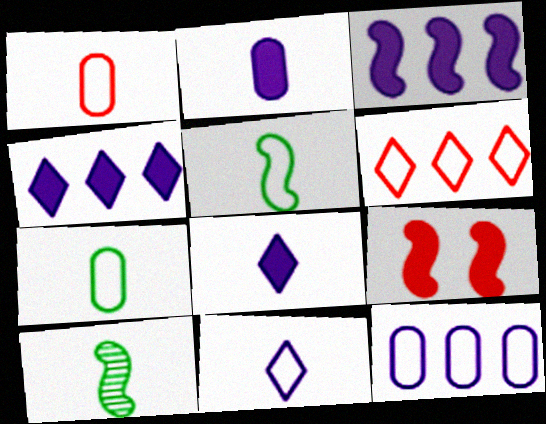[[1, 5, 11], 
[1, 8, 10]]